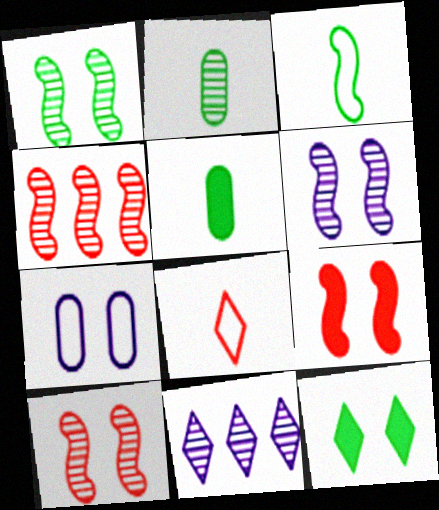[[1, 6, 10], 
[2, 10, 11], 
[7, 10, 12], 
[8, 11, 12]]